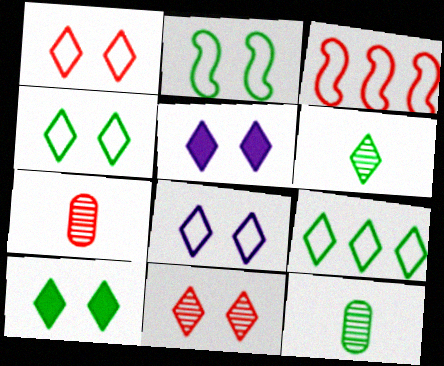[[1, 4, 8], 
[3, 5, 12], 
[4, 5, 11], 
[6, 9, 10], 
[8, 10, 11]]